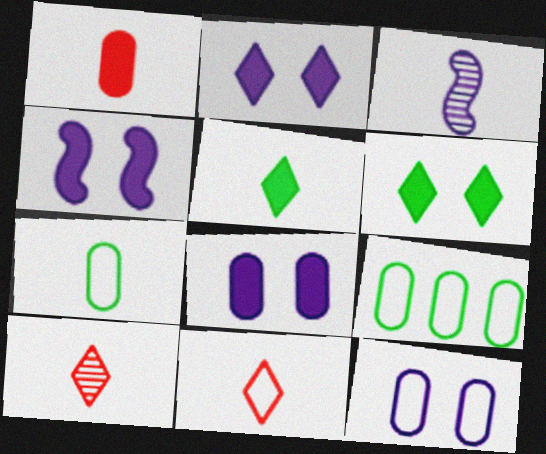[[2, 4, 8], 
[4, 9, 10]]